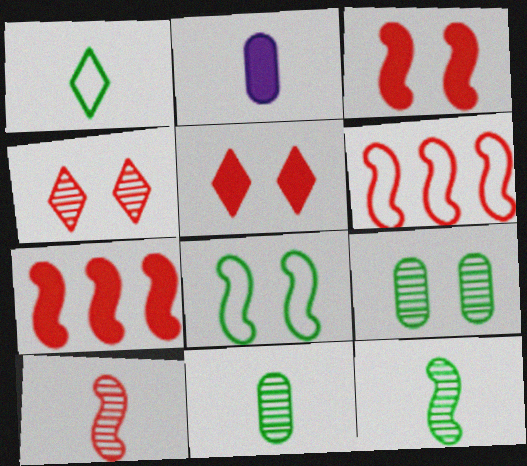[[1, 2, 10], 
[3, 6, 10]]